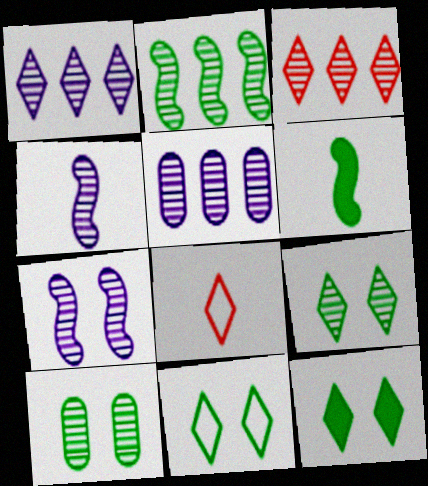[[1, 8, 12], 
[2, 3, 5], 
[3, 4, 10], 
[9, 11, 12]]